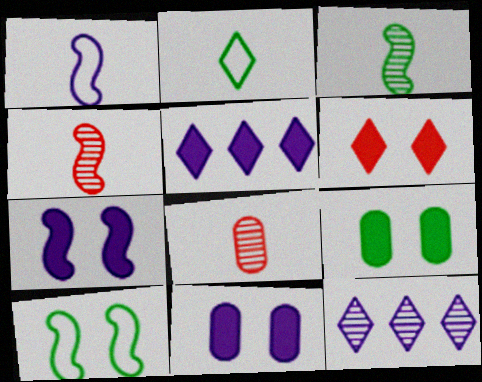[[1, 11, 12], 
[2, 6, 12], 
[5, 8, 10], 
[6, 7, 9]]